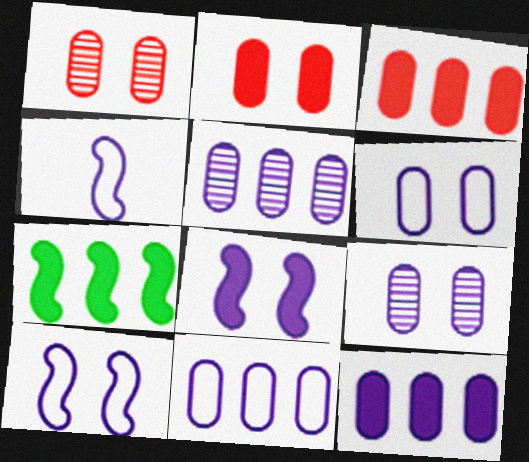[[5, 11, 12]]